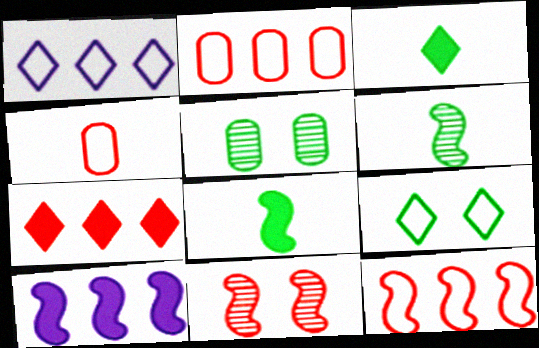[[4, 7, 11]]